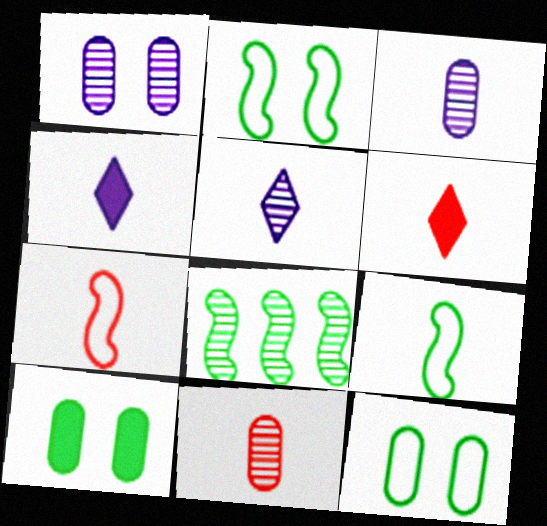[[3, 6, 9], 
[4, 9, 11], 
[6, 7, 11]]